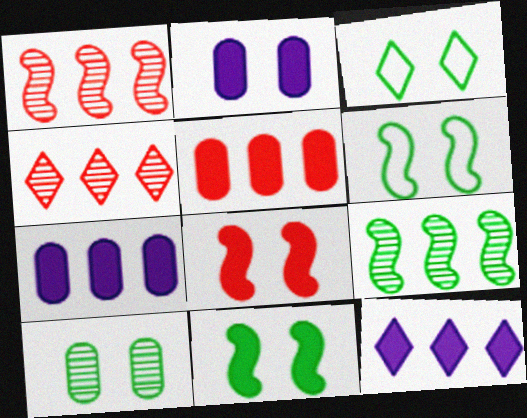[[3, 10, 11]]